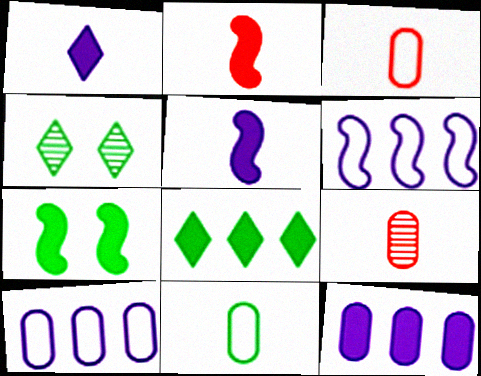[[2, 4, 10]]